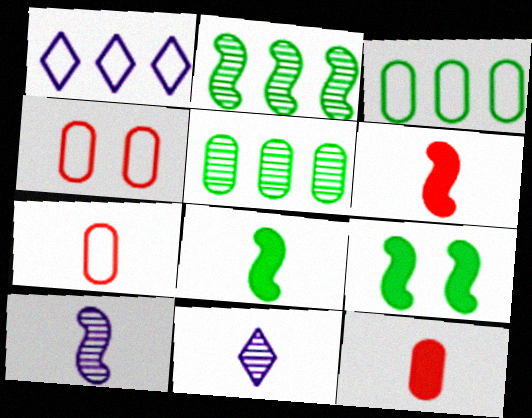[[7, 8, 11]]